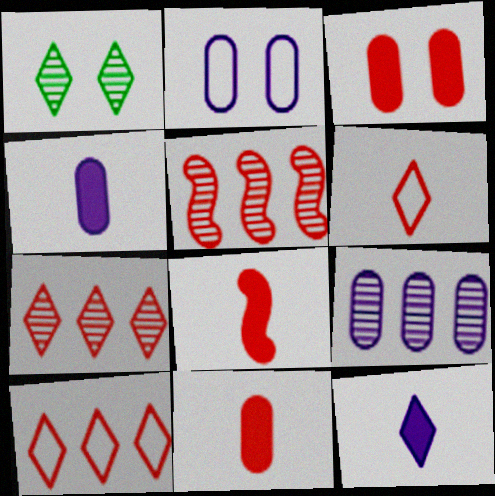[[1, 10, 12], 
[2, 4, 9], 
[3, 5, 6]]